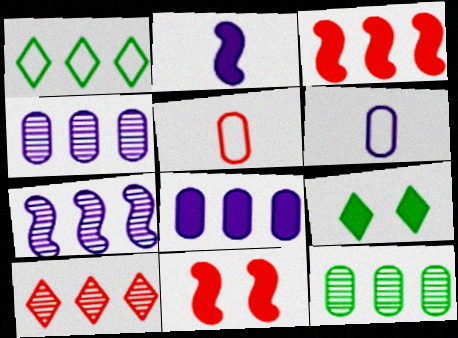[[1, 3, 4], 
[5, 7, 9], 
[5, 10, 11], 
[7, 10, 12]]